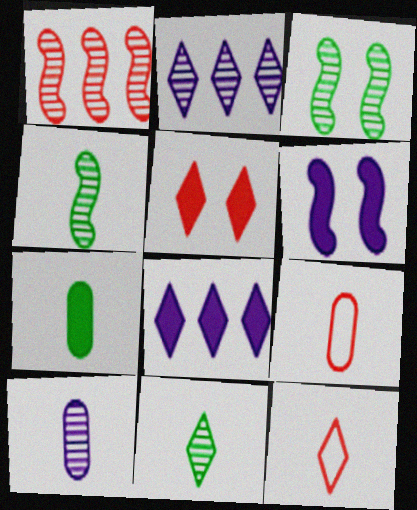[[1, 5, 9], 
[3, 8, 9], 
[7, 9, 10]]